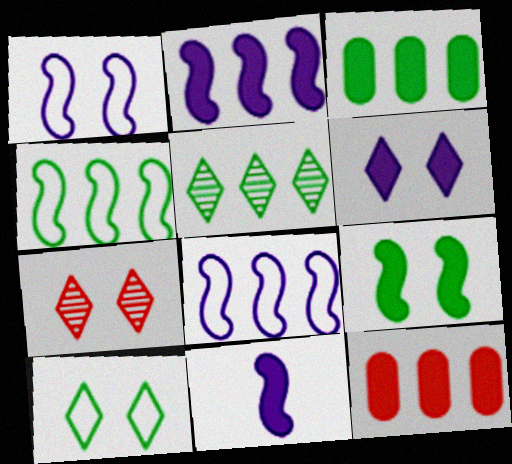[[3, 4, 5], 
[5, 8, 12], 
[6, 7, 10]]